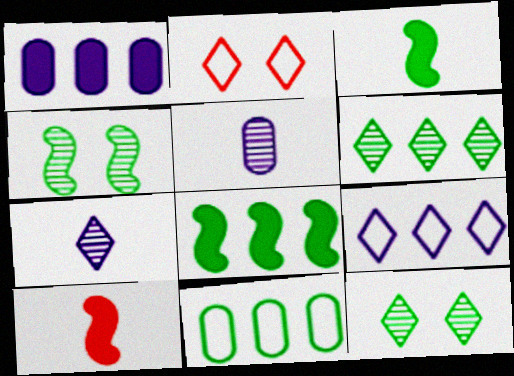[[2, 5, 8], 
[3, 11, 12], 
[6, 8, 11]]